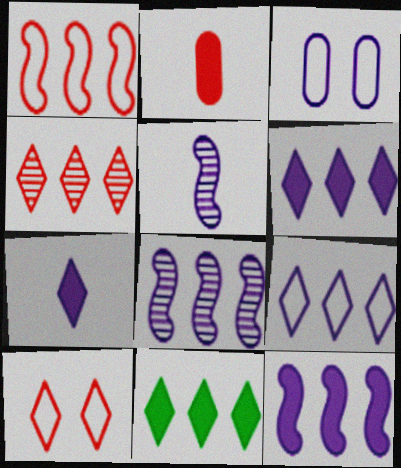[[3, 5, 6], 
[3, 7, 8], 
[4, 9, 11]]